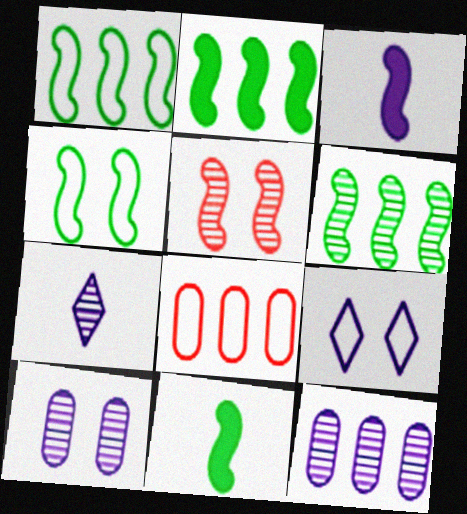[[1, 2, 6], 
[1, 3, 5], 
[3, 9, 12], 
[4, 6, 11]]